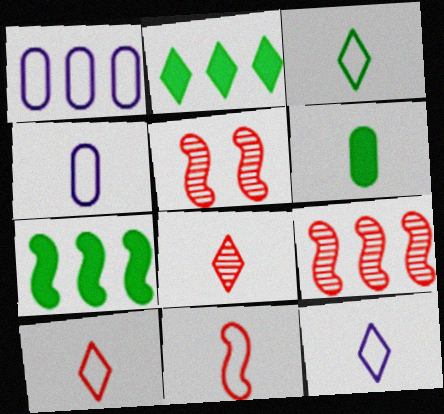[[1, 2, 9], 
[2, 4, 5], 
[3, 4, 11], 
[3, 10, 12]]